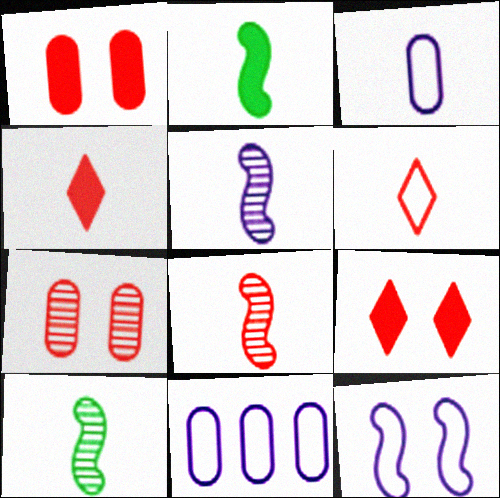[[3, 4, 10], 
[5, 8, 10], 
[9, 10, 11]]